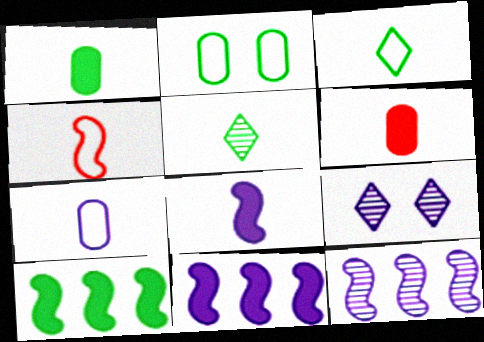[[2, 5, 10], 
[3, 4, 7], 
[7, 9, 11]]